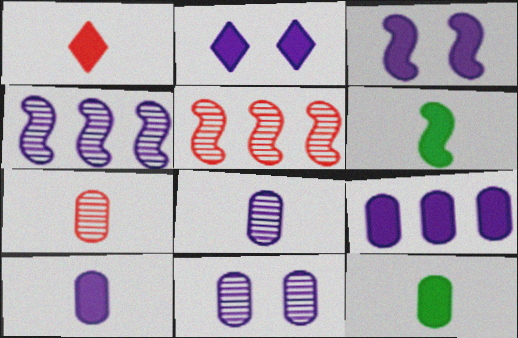[[1, 6, 10]]